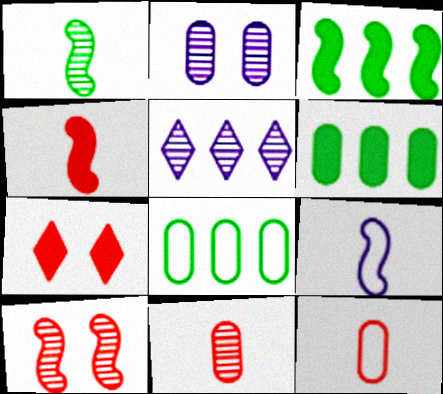[[1, 4, 9], 
[2, 6, 12], 
[3, 9, 10]]